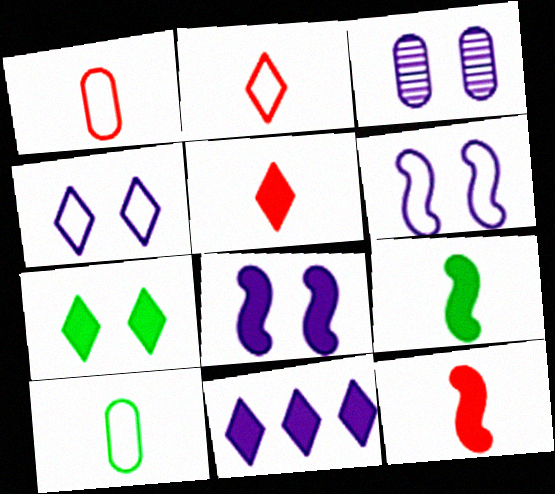[[3, 4, 8], 
[5, 7, 11]]